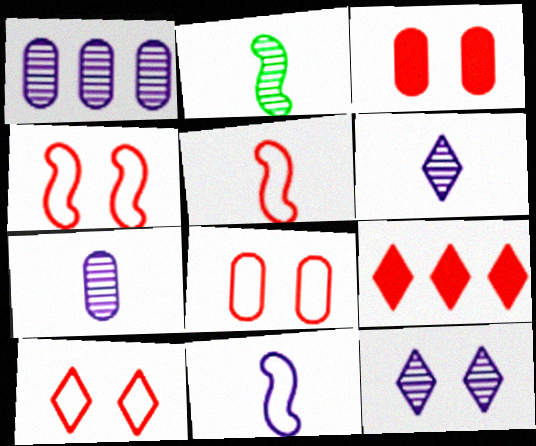[[4, 8, 10]]